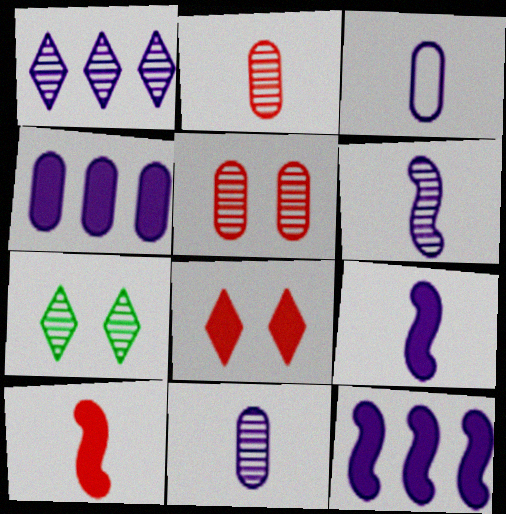[]